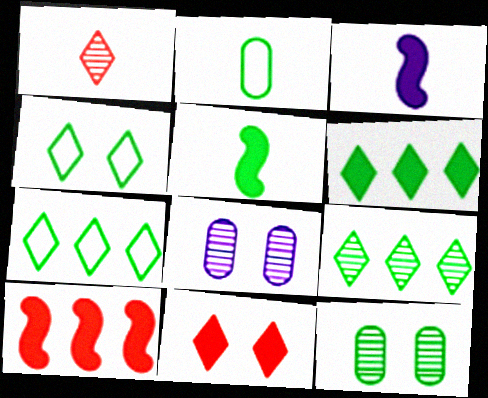[[1, 2, 3], 
[5, 7, 12], 
[6, 7, 9]]